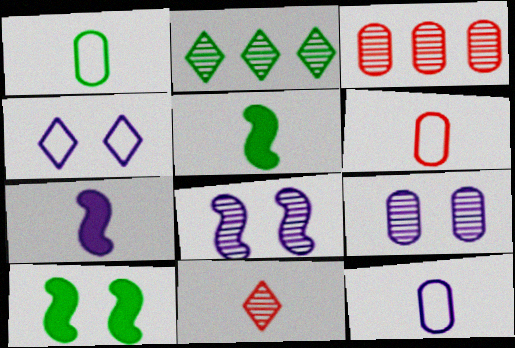[[1, 2, 10], 
[1, 6, 12], 
[1, 7, 11], 
[3, 4, 5], 
[5, 11, 12]]